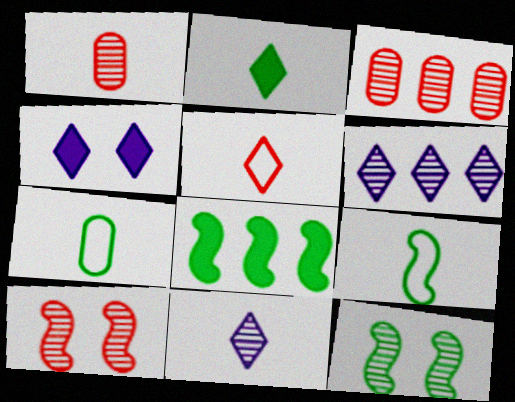[[1, 6, 12], 
[2, 5, 11], 
[3, 4, 9], 
[3, 11, 12], 
[8, 9, 12]]